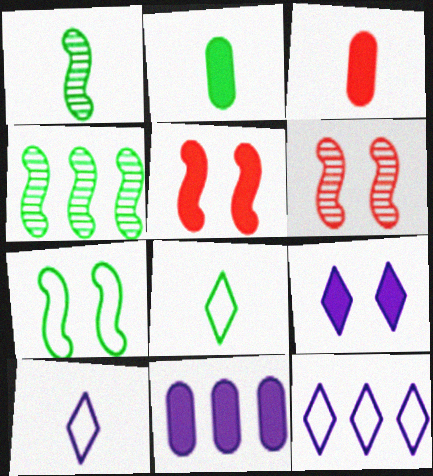[[1, 2, 8], 
[1, 3, 10], 
[2, 6, 12], 
[6, 8, 11]]